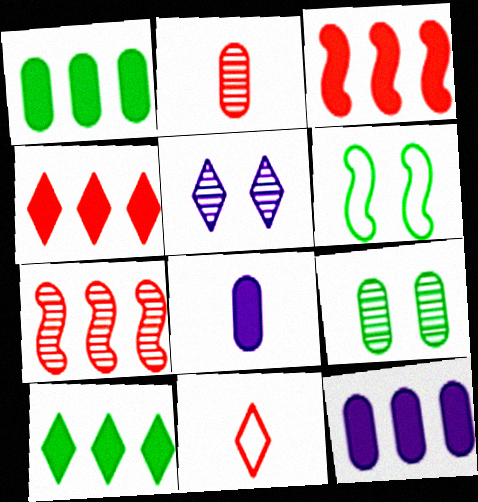[[3, 10, 12], 
[5, 10, 11]]